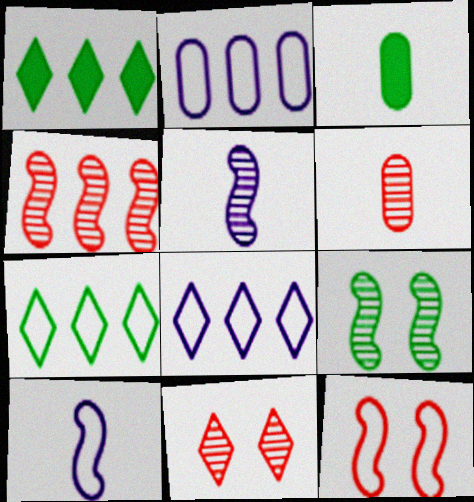[[1, 2, 4], 
[3, 7, 9], 
[4, 5, 9], 
[4, 6, 11]]